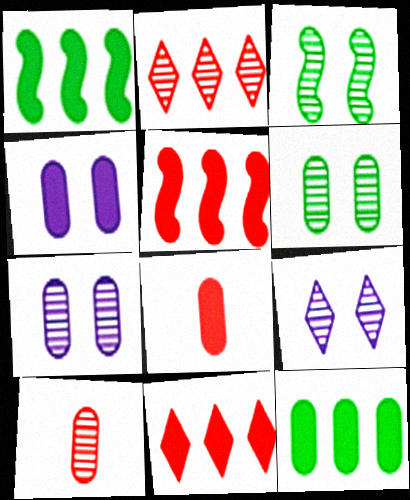[[4, 8, 12]]